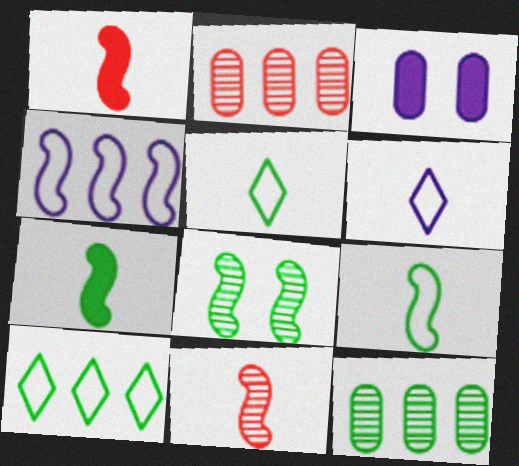[[1, 4, 8], 
[3, 10, 11]]